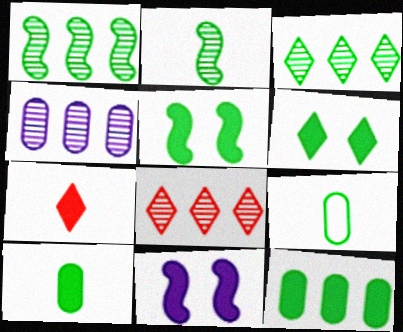[[1, 4, 8], 
[1, 6, 9], 
[3, 5, 9], 
[7, 11, 12], 
[8, 9, 11]]